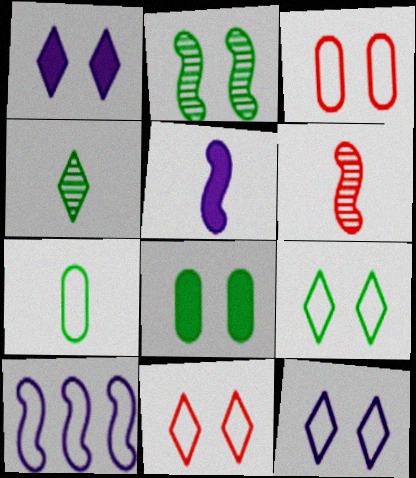[[1, 2, 3], 
[2, 8, 9], 
[7, 10, 11], 
[9, 11, 12]]